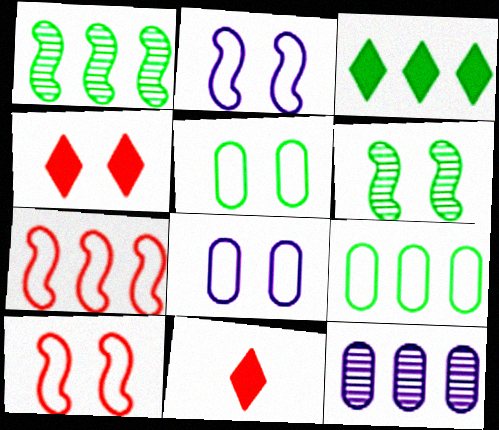[[1, 3, 9], 
[1, 8, 11], 
[3, 7, 12], 
[4, 6, 8]]